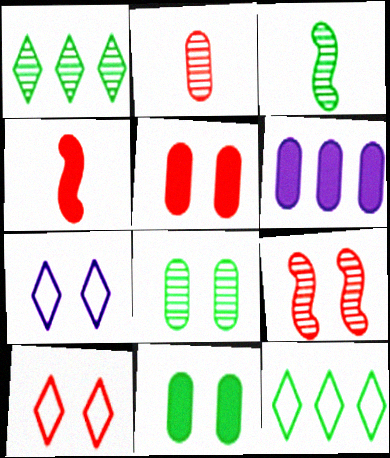[[1, 3, 8], 
[3, 6, 10], 
[3, 11, 12], 
[5, 9, 10], 
[7, 9, 11]]